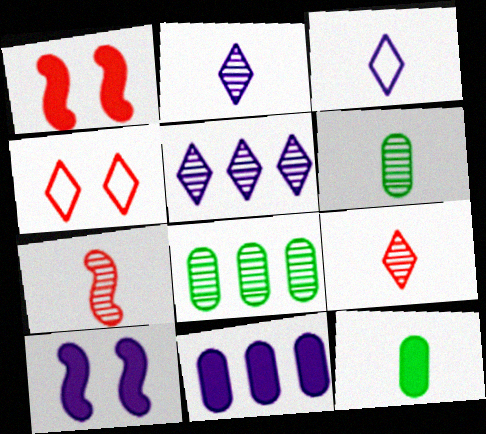[[1, 3, 8], 
[2, 6, 7], 
[3, 7, 12]]